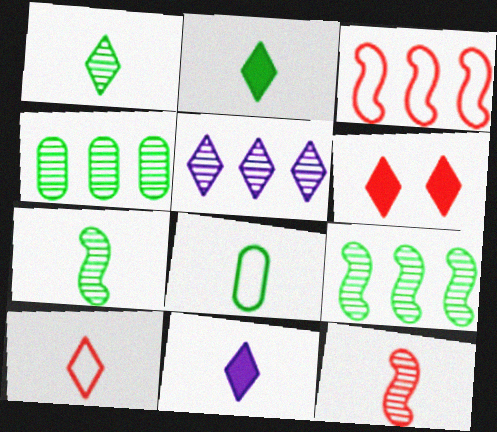[[1, 10, 11], 
[2, 7, 8], 
[8, 11, 12]]